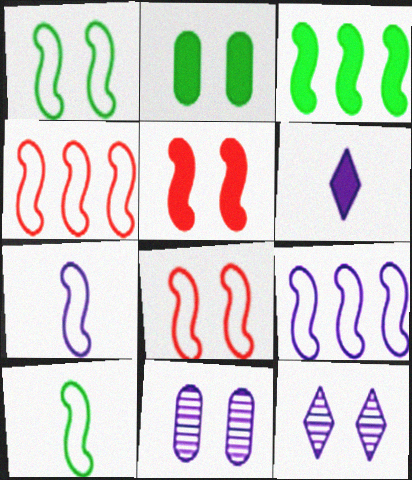[[1, 4, 7], 
[2, 8, 12], 
[6, 9, 11], 
[8, 9, 10]]